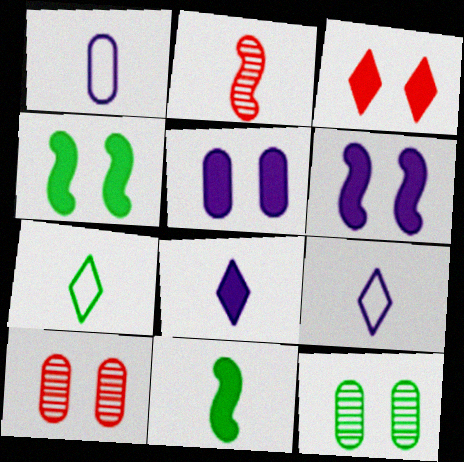[[3, 4, 5]]